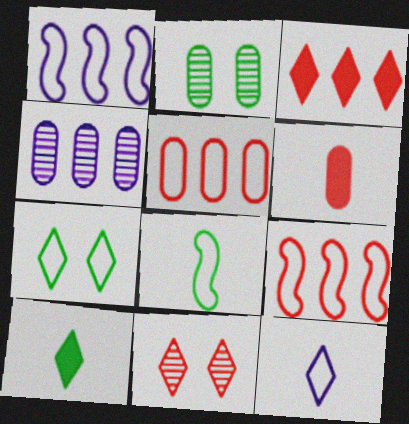[[6, 9, 11]]